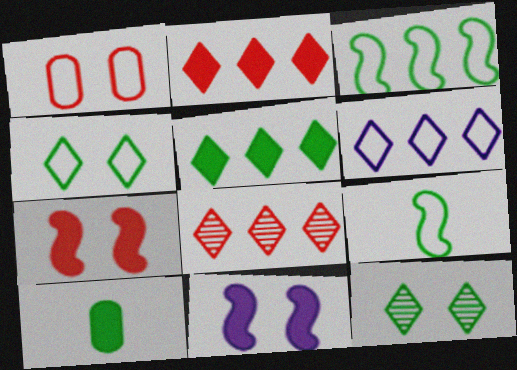[[1, 6, 9], 
[1, 11, 12], 
[2, 10, 11], 
[3, 10, 12], 
[5, 6, 8]]